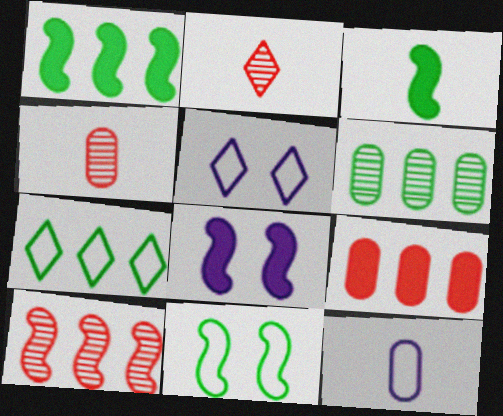[[1, 4, 5], 
[1, 6, 7], 
[2, 3, 12], 
[4, 7, 8]]